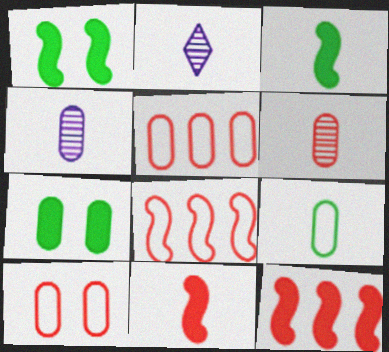[[1, 2, 5], 
[2, 7, 8], 
[2, 9, 11], 
[4, 5, 7]]